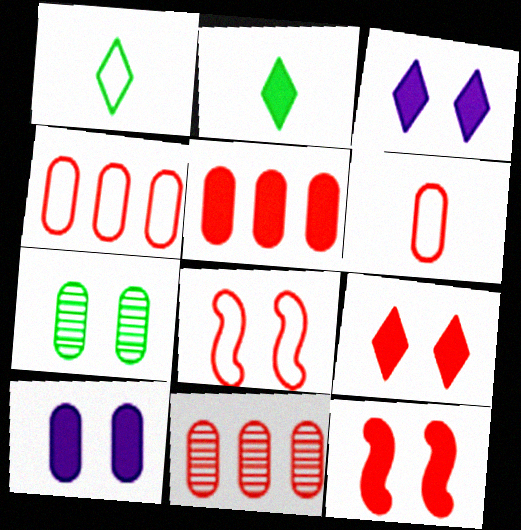[[3, 7, 8], 
[4, 5, 11]]